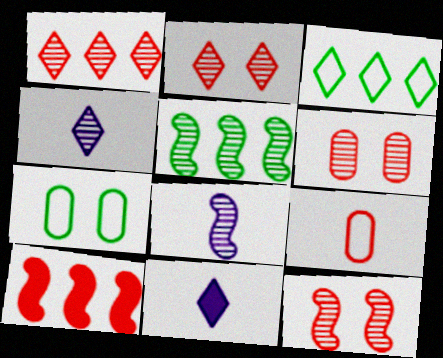[[2, 3, 11], 
[2, 6, 12], 
[2, 9, 10], 
[4, 5, 6], 
[4, 7, 10], 
[5, 8, 12]]